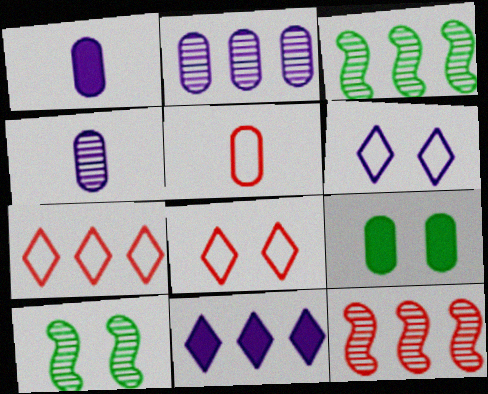[[1, 3, 8], 
[1, 7, 10], 
[2, 5, 9], 
[5, 10, 11]]